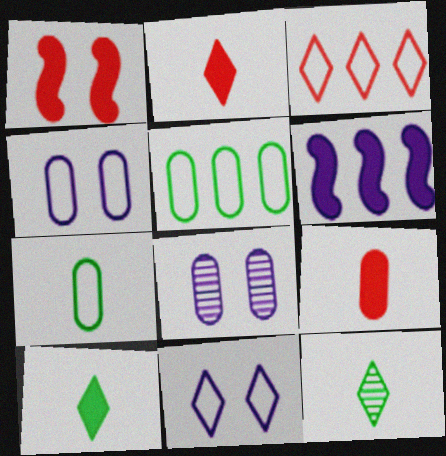[[5, 8, 9]]